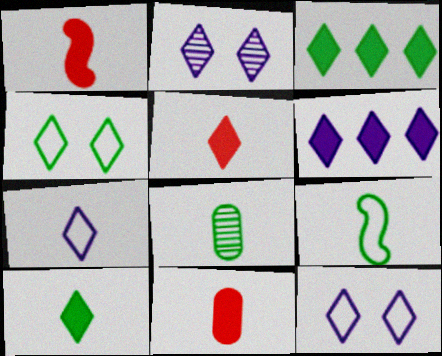[[1, 5, 11], 
[1, 7, 8], 
[2, 6, 7], 
[8, 9, 10]]